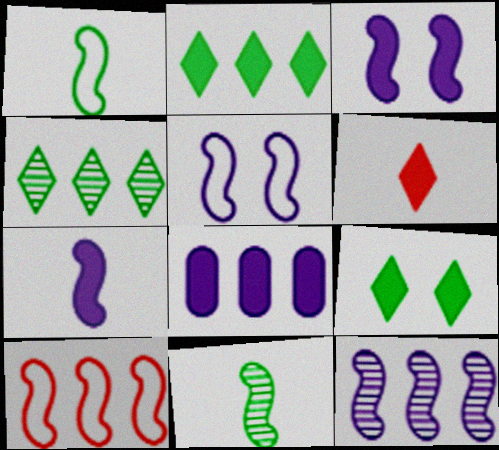[[1, 5, 10], 
[3, 10, 11], 
[4, 8, 10], 
[5, 7, 12]]